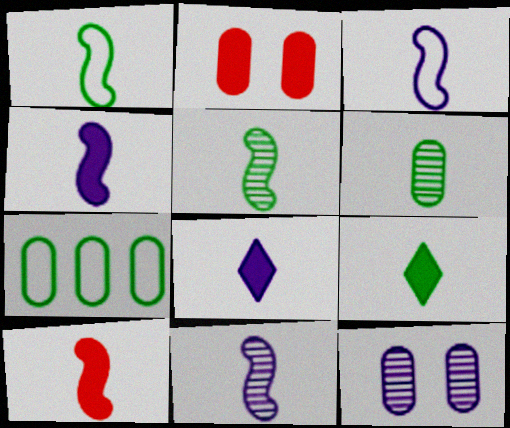[[1, 6, 9], 
[1, 10, 11], 
[3, 4, 11], 
[3, 5, 10]]